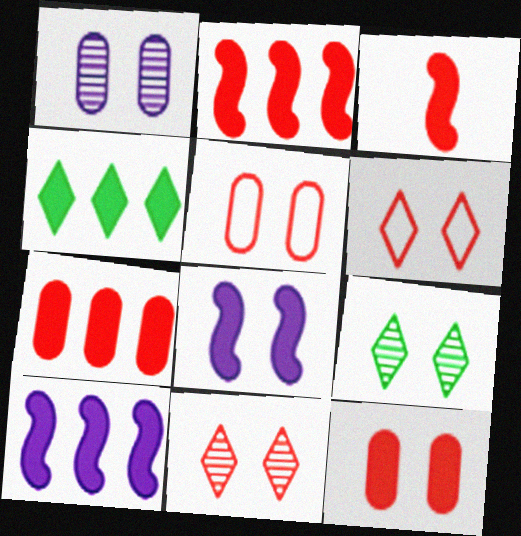[[4, 7, 10], 
[5, 8, 9]]